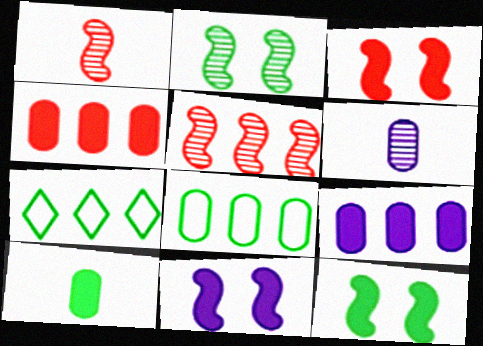[[2, 7, 10], 
[3, 6, 7], 
[3, 11, 12], 
[5, 7, 9]]